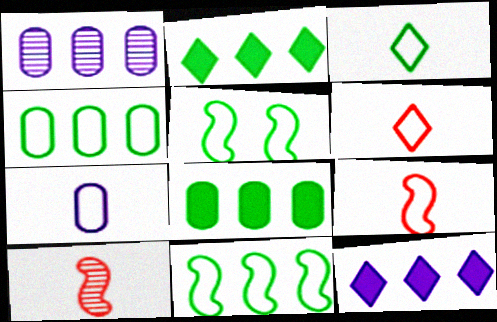[[3, 4, 5], 
[3, 7, 9]]